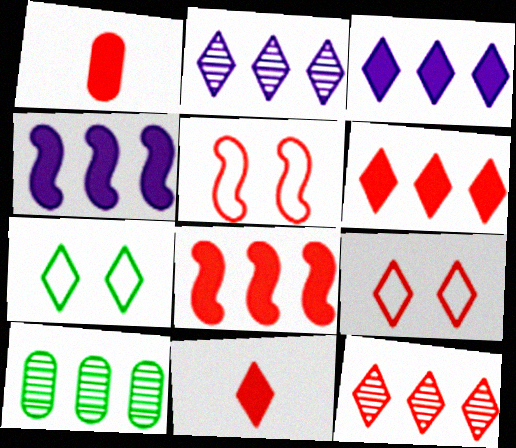[[1, 5, 12], 
[2, 7, 11], 
[9, 11, 12]]